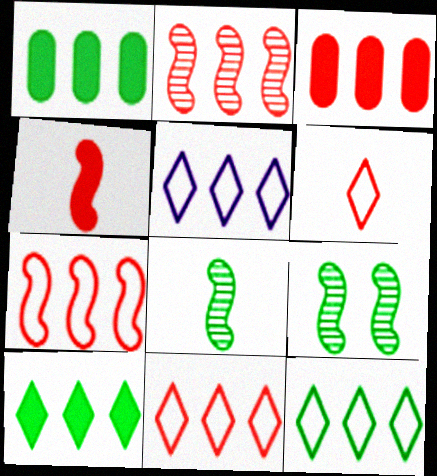[[1, 2, 5], 
[2, 3, 11], 
[5, 11, 12]]